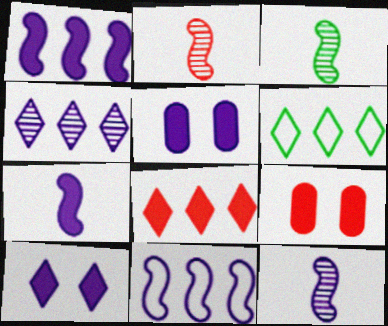[[2, 3, 12], 
[2, 5, 6], 
[4, 6, 8], 
[6, 9, 12]]